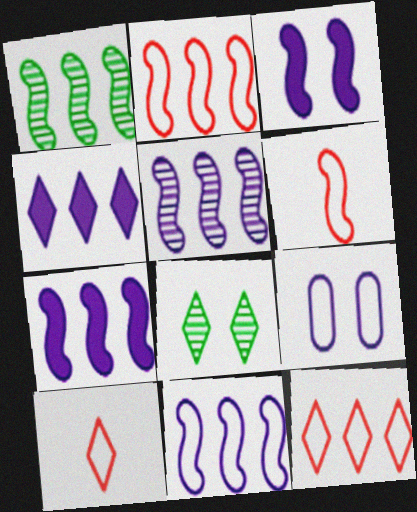[[1, 2, 7], 
[1, 3, 6], 
[4, 8, 10], 
[5, 7, 11]]